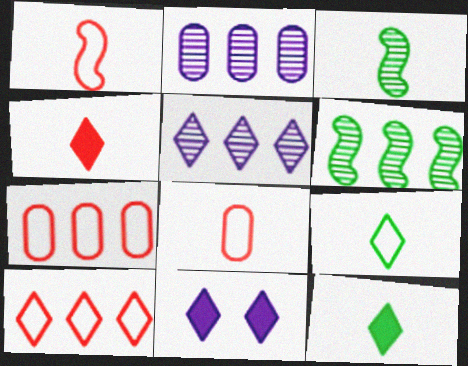[[3, 7, 11], 
[6, 8, 11]]